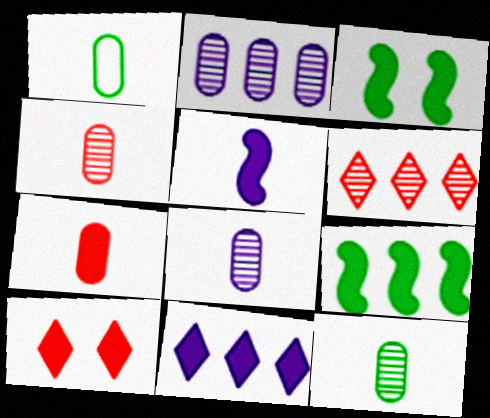[[1, 7, 8], 
[3, 7, 11], 
[4, 8, 12]]